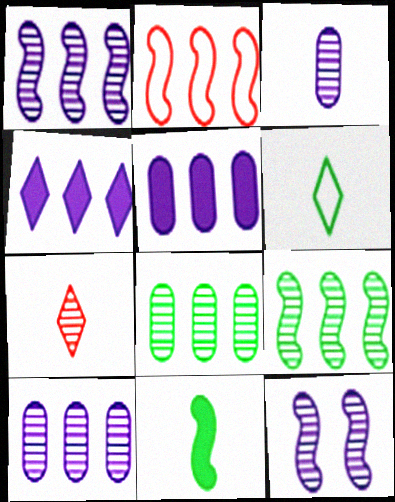[[2, 4, 8], 
[2, 11, 12], 
[7, 8, 12]]